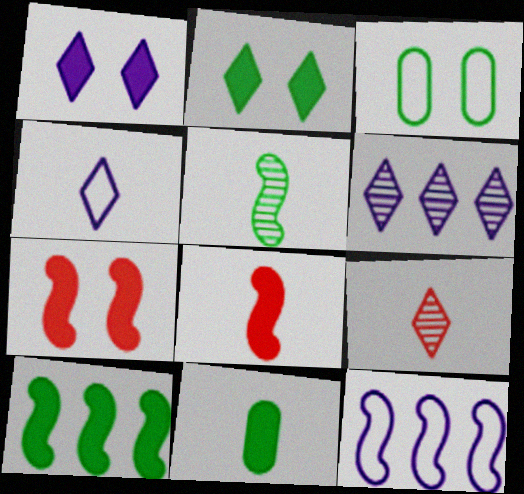[[1, 4, 6], 
[2, 10, 11], 
[3, 6, 8], 
[5, 7, 12]]